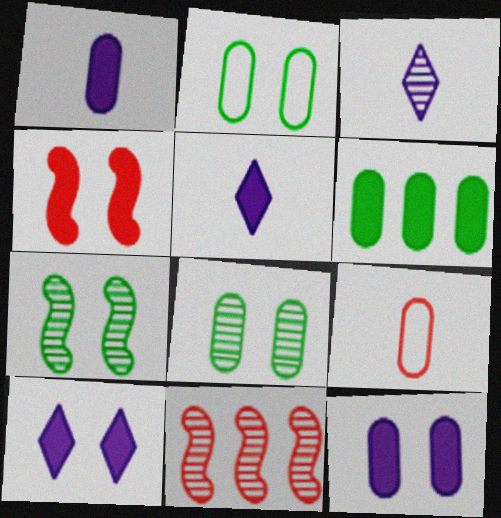[[2, 5, 11], 
[3, 8, 11], 
[4, 5, 6]]